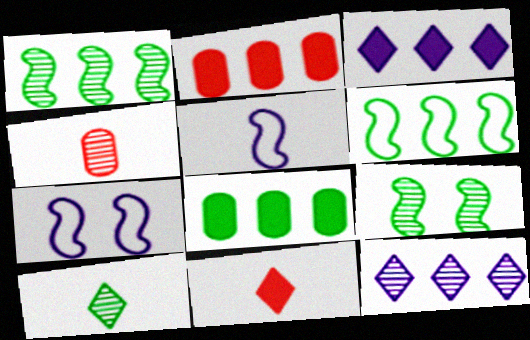[[2, 6, 12], 
[2, 7, 10], 
[4, 9, 12]]